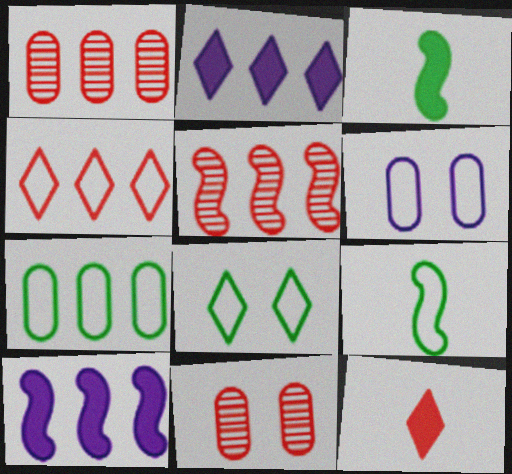[[2, 5, 7], 
[2, 9, 11], 
[4, 6, 9], 
[7, 8, 9]]